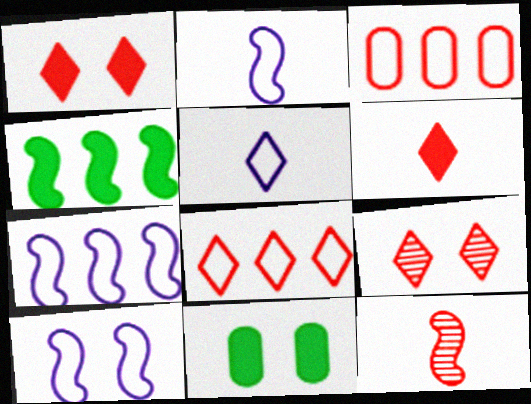[[1, 3, 12], 
[2, 7, 10], 
[4, 10, 12], 
[6, 8, 9], 
[9, 10, 11]]